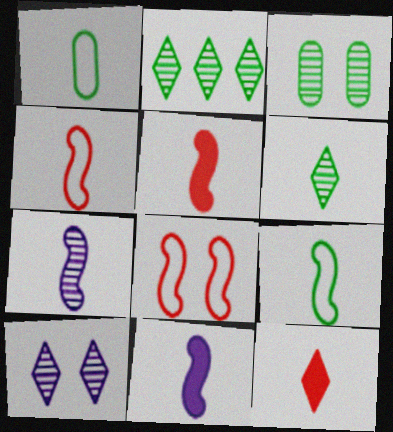[[1, 7, 12], 
[5, 7, 9]]